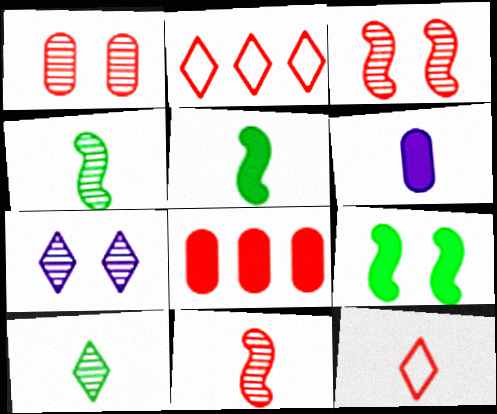[[3, 8, 12], 
[4, 6, 12]]